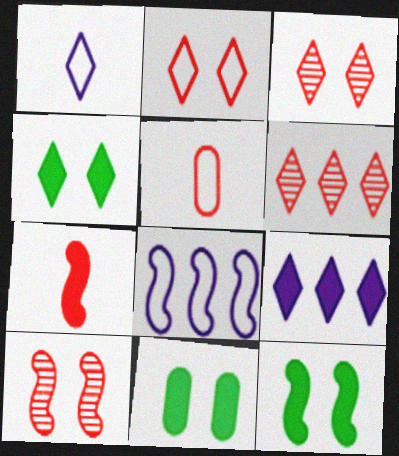[[1, 4, 6], 
[4, 11, 12], 
[7, 9, 11]]